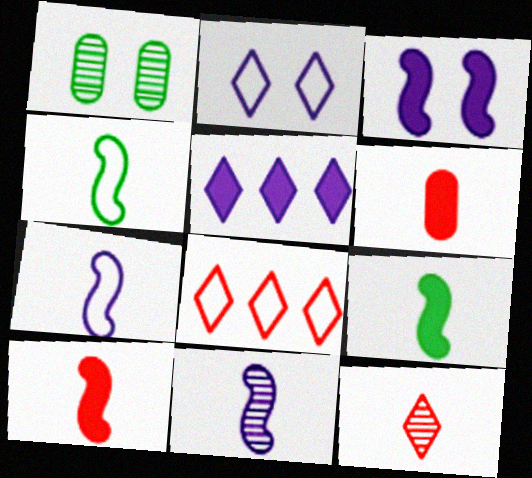[[4, 10, 11]]